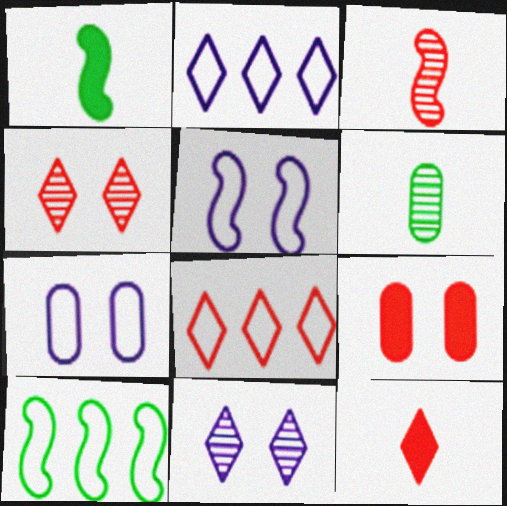[[3, 8, 9], 
[4, 8, 12]]